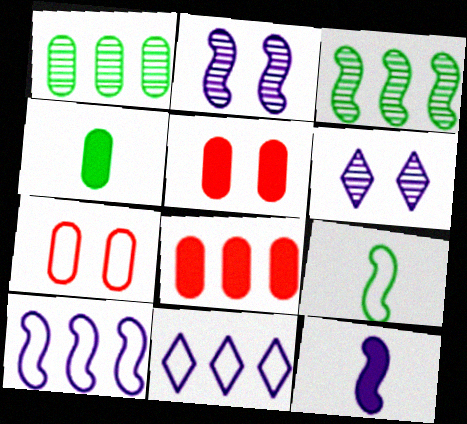[[2, 10, 12], 
[3, 8, 11], 
[6, 8, 9], 
[7, 9, 11]]